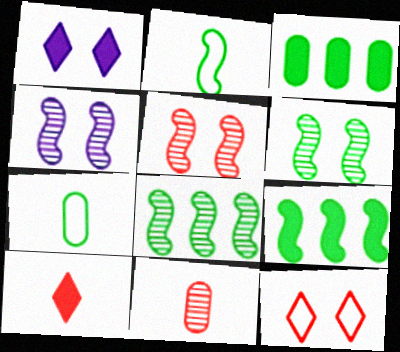[[2, 6, 9], 
[4, 5, 6]]